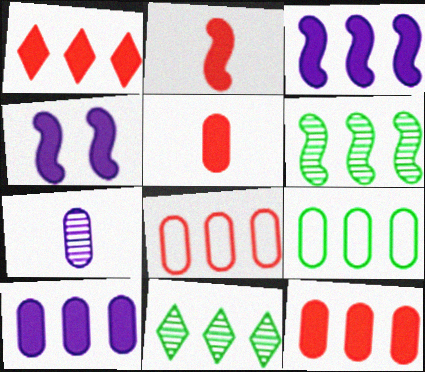[[3, 8, 11]]